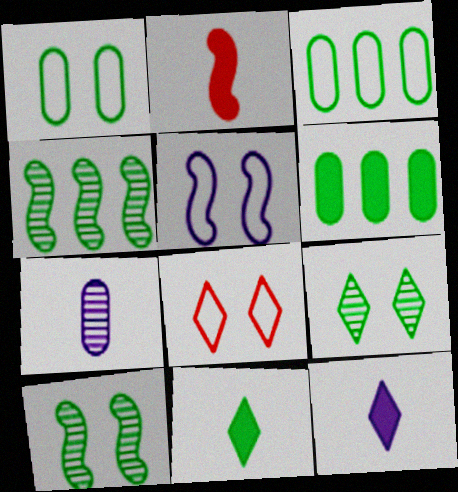[[1, 4, 11], 
[1, 5, 8], 
[2, 4, 5], 
[3, 10, 11]]